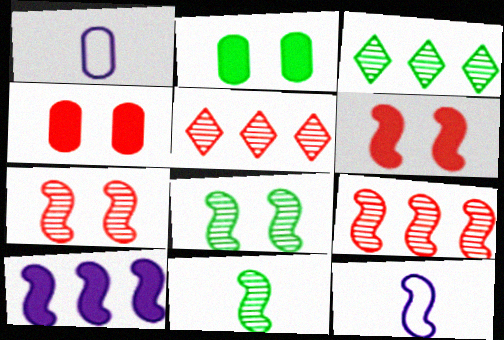[[1, 3, 6], 
[2, 5, 12], 
[3, 4, 12]]